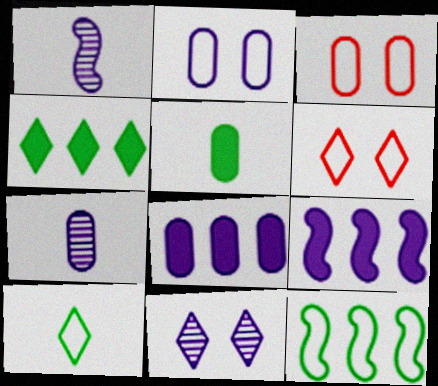[[1, 3, 4], 
[2, 7, 8]]